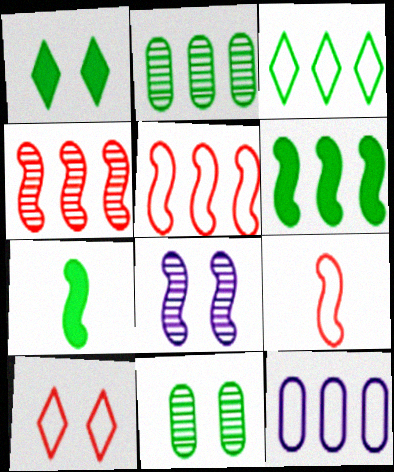[[2, 3, 6], 
[3, 5, 12], 
[3, 7, 11], 
[5, 7, 8], 
[6, 8, 9]]